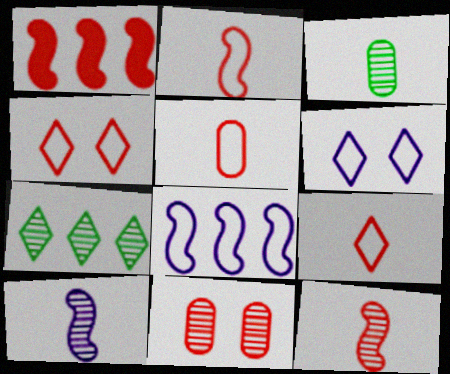[[1, 3, 6], 
[1, 9, 11], 
[2, 5, 9], 
[7, 10, 11]]